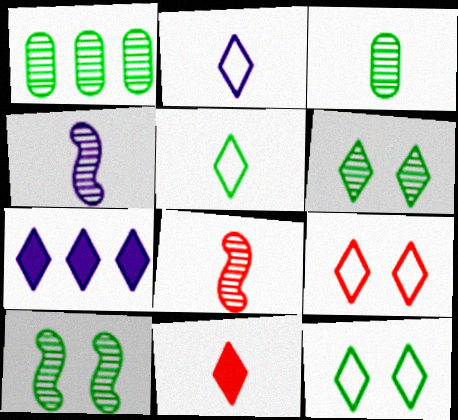[]